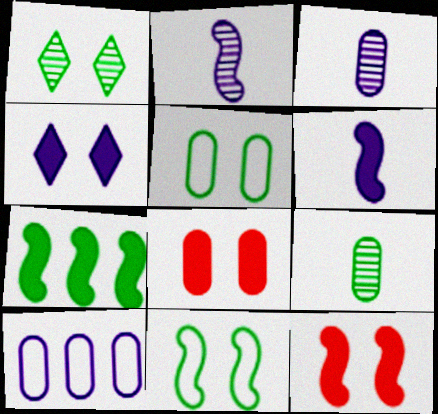[[2, 4, 10], 
[6, 7, 12], 
[8, 9, 10]]